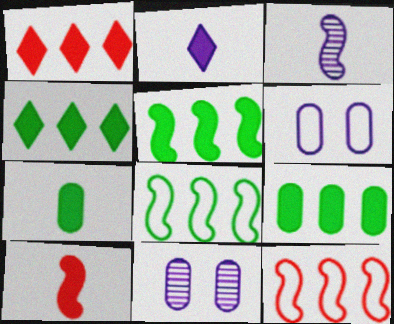[[2, 7, 10], 
[4, 5, 9]]